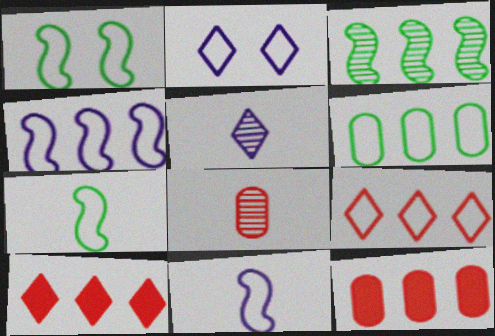[[1, 5, 12], 
[4, 6, 9]]